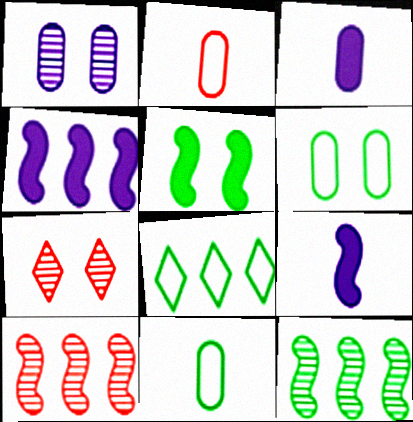[[4, 7, 11]]